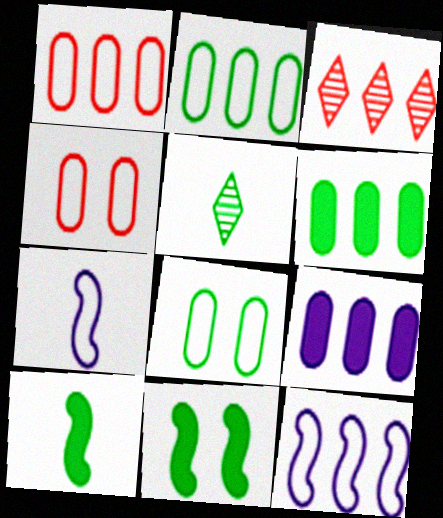[[2, 5, 11], 
[3, 6, 12]]